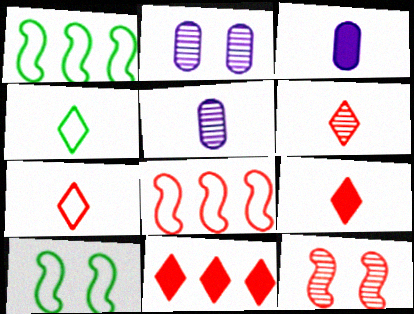[[1, 2, 9], 
[5, 10, 11], 
[6, 7, 9]]